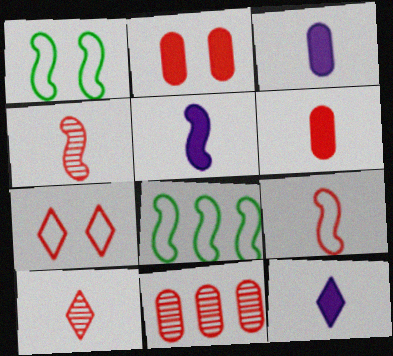[[1, 11, 12], 
[3, 5, 12], 
[6, 9, 10]]